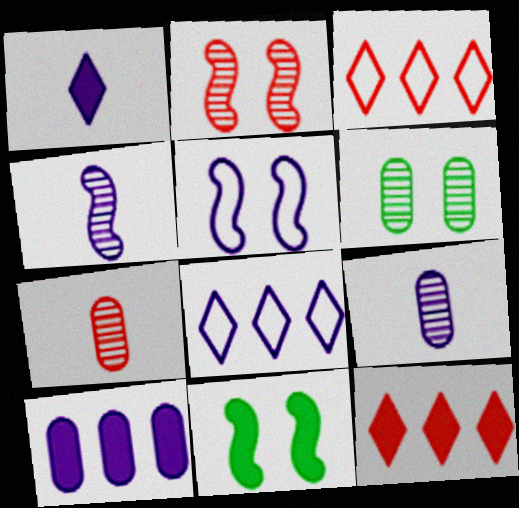[[2, 5, 11], 
[3, 9, 11], 
[7, 8, 11]]